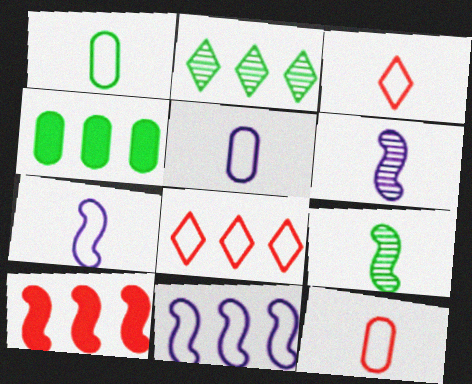[[1, 3, 7], 
[1, 5, 12]]